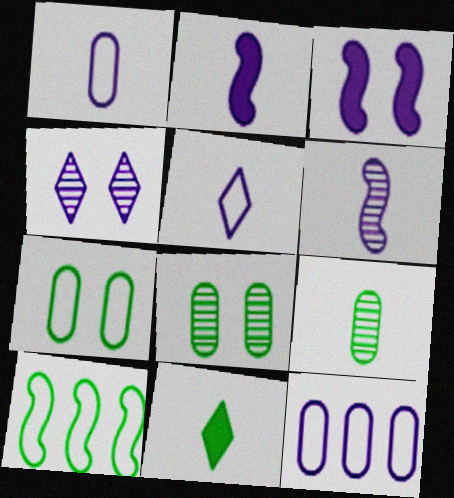[[2, 4, 12], 
[8, 10, 11]]